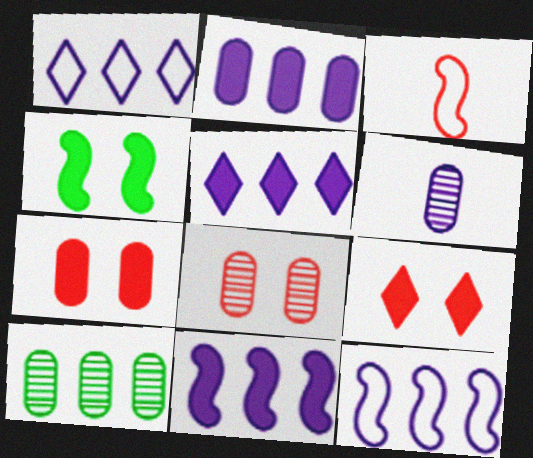[[2, 5, 11], 
[6, 8, 10]]